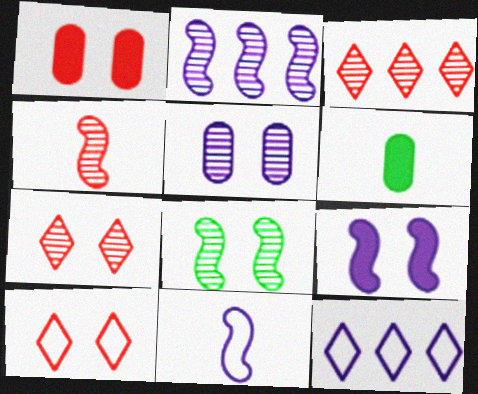[[2, 4, 8], 
[2, 6, 10], 
[2, 9, 11], 
[5, 7, 8]]